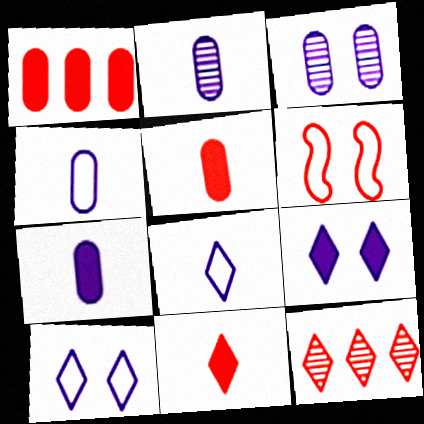[[2, 4, 7], 
[5, 6, 12]]